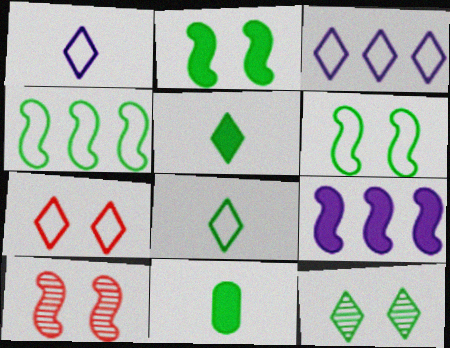[[3, 7, 8], 
[3, 10, 11], 
[4, 11, 12]]